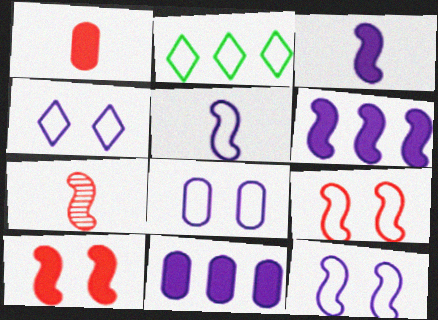[[4, 8, 12]]